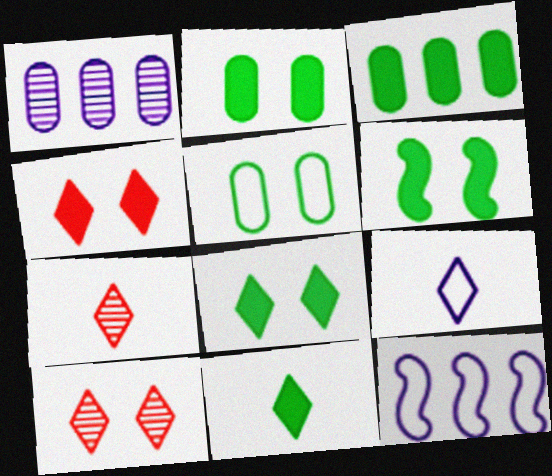[[2, 6, 8], 
[2, 7, 12], 
[3, 6, 11], 
[7, 9, 11]]